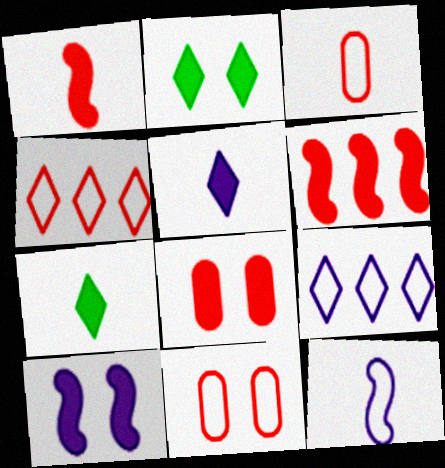[[2, 8, 10]]